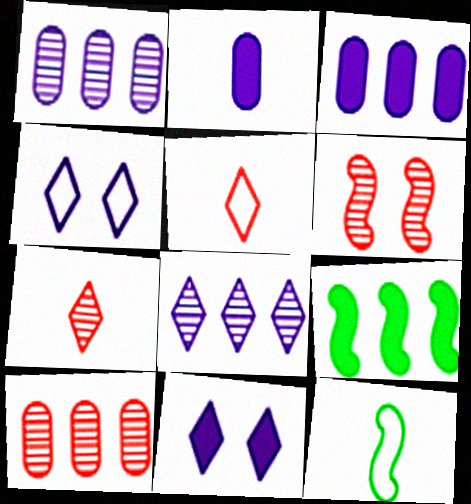[[2, 7, 12], 
[6, 7, 10], 
[10, 11, 12]]